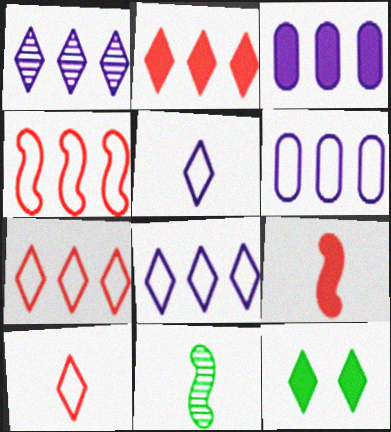[[1, 10, 12], 
[3, 9, 12]]